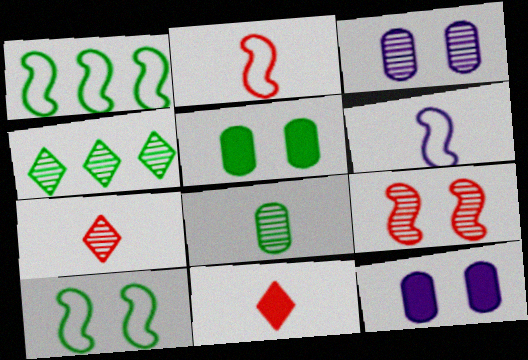[[1, 3, 11], 
[1, 7, 12], 
[2, 4, 12], 
[6, 8, 11]]